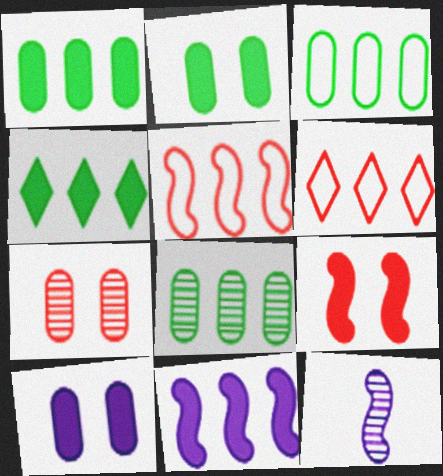[[1, 3, 8], 
[2, 6, 12], 
[6, 8, 11]]